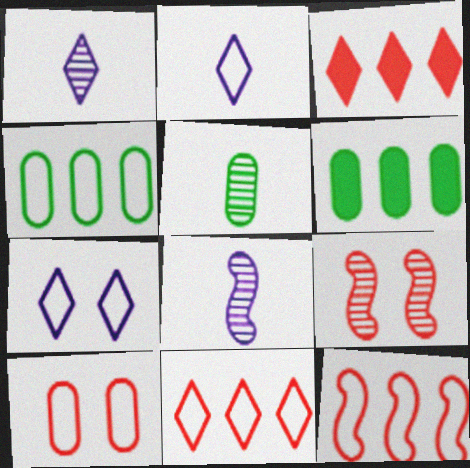[[2, 6, 9]]